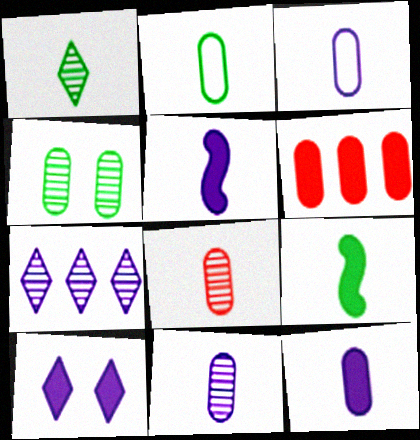[[1, 2, 9], 
[2, 8, 12], 
[3, 4, 6], 
[3, 11, 12], 
[6, 9, 10]]